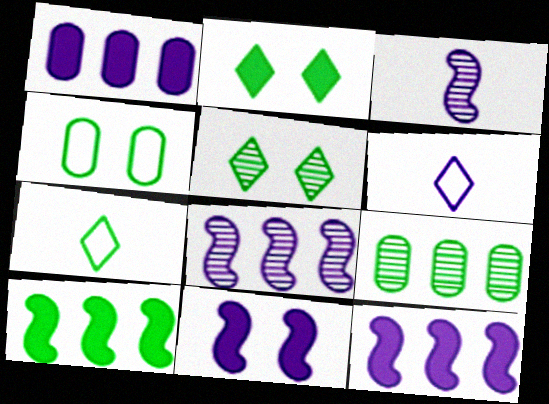[]